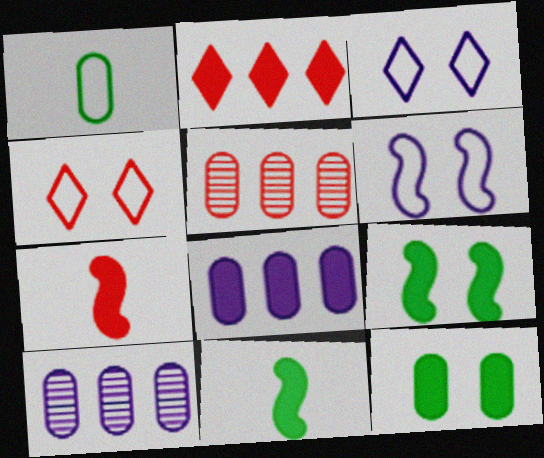[[3, 5, 11], 
[4, 5, 7], 
[4, 10, 11]]